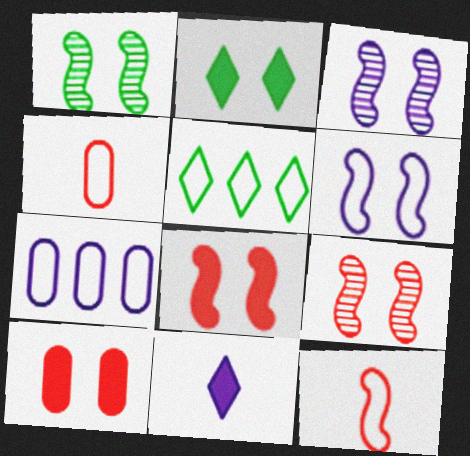[[1, 3, 9], 
[1, 6, 8], 
[3, 7, 11], 
[4, 5, 6]]